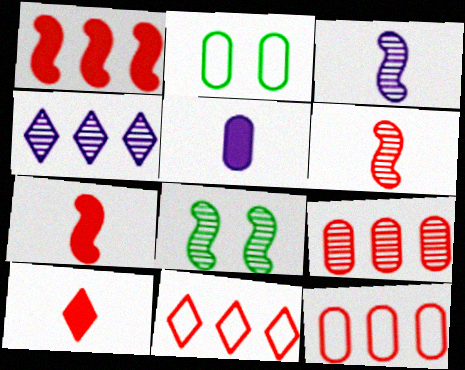[[1, 9, 11], 
[2, 4, 7], 
[2, 5, 9], 
[5, 8, 11]]